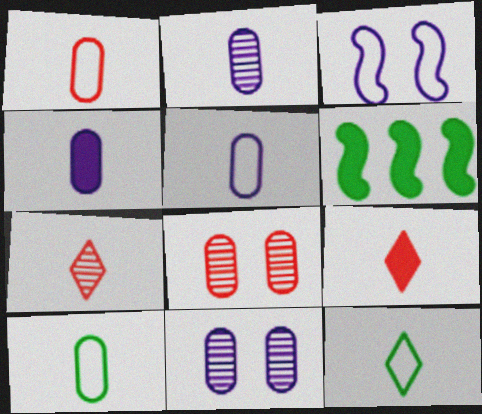[[1, 5, 10], 
[2, 4, 5]]